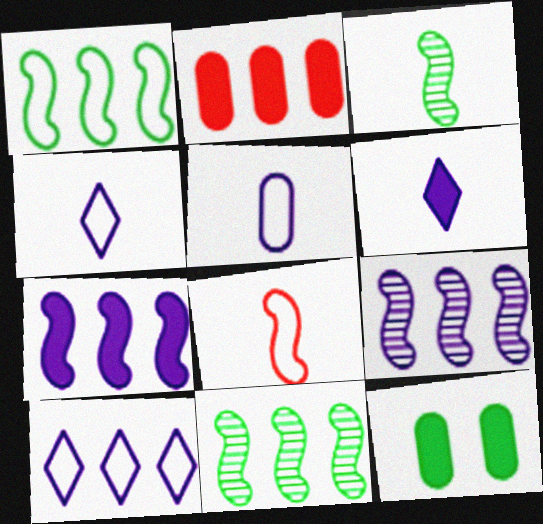[[2, 10, 11]]